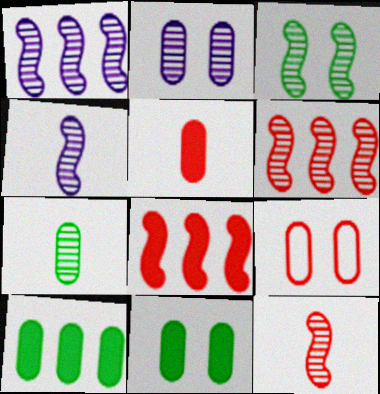[[1, 3, 12], 
[2, 9, 11], 
[3, 4, 6]]